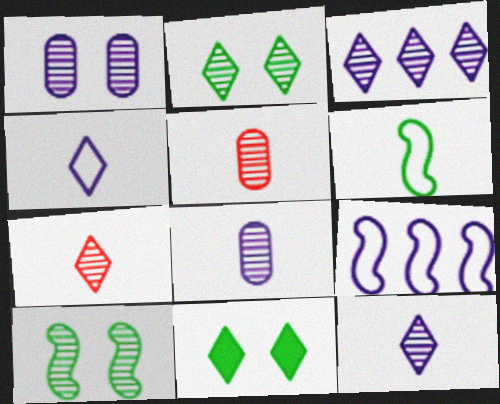[[2, 3, 7], 
[3, 5, 10], 
[5, 9, 11]]